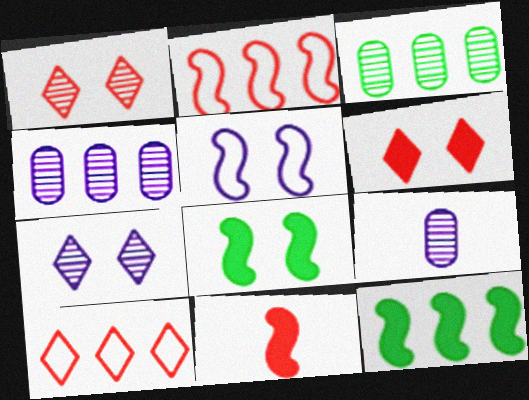[[4, 10, 12], 
[8, 9, 10]]